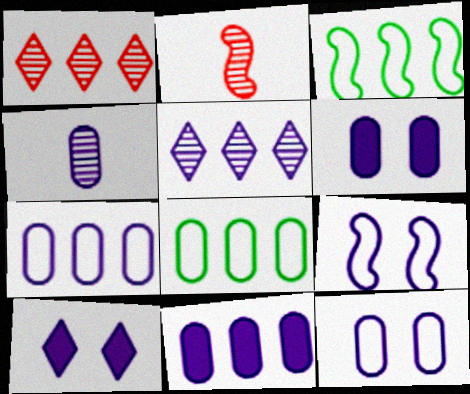[[1, 3, 11], 
[2, 8, 10], 
[4, 6, 7], 
[4, 11, 12]]